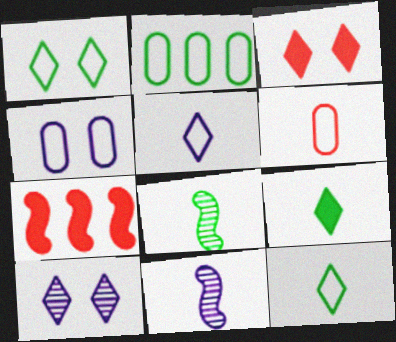[[1, 3, 10], 
[2, 3, 11], 
[2, 4, 6], 
[6, 9, 11]]